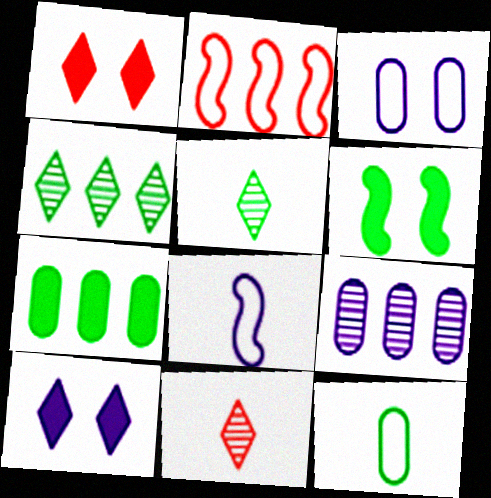[[4, 6, 12], 
[8, 9, 10]]